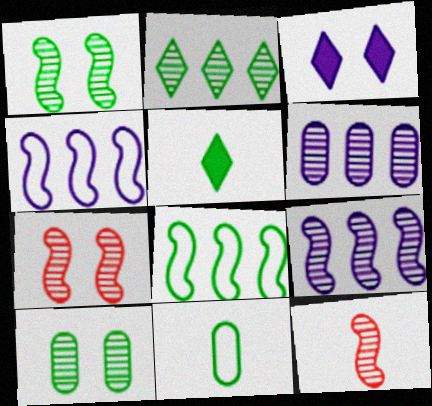[[1, 9, 12], 
[5, 8, 10]]